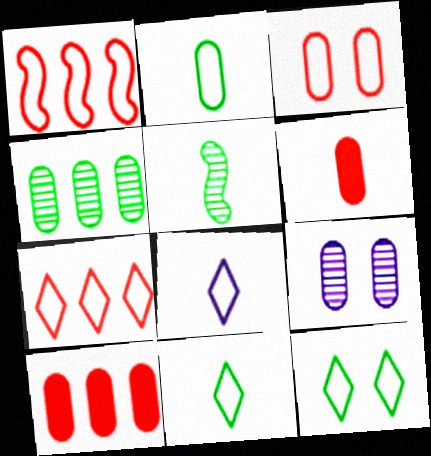[[2, 9, 10], 
[5, 6, 8], 
[7, 8, 12]]